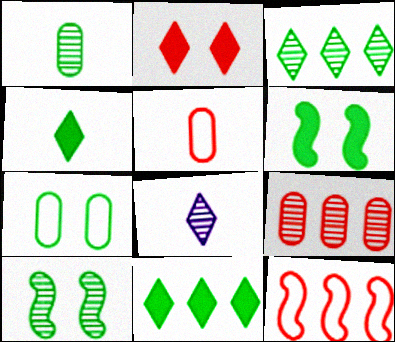[[1, 3, 10], 
[8, 9, 10]]